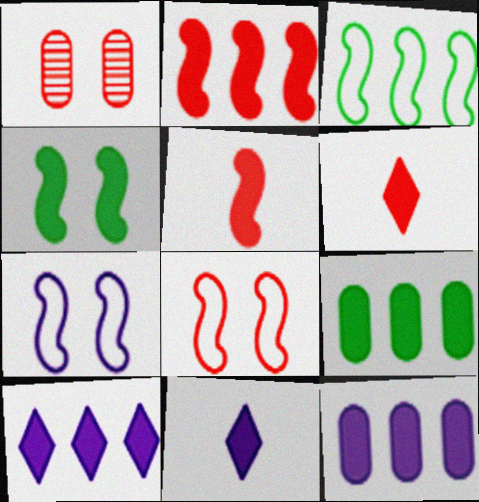[[1, 3, 11], 
[2, 9, 10], 
[4, 6, 12]]